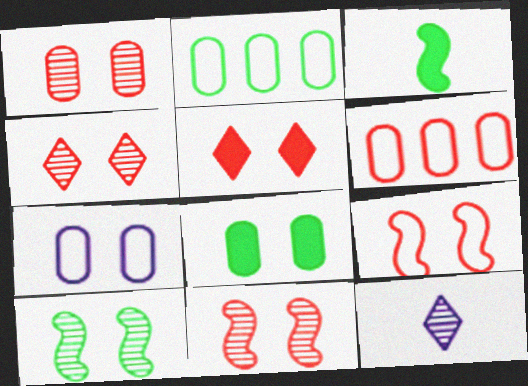[[1, 4, 11], 
[1, 5, 9], 
[1, 7, 8], 
[5, 7, 10]]